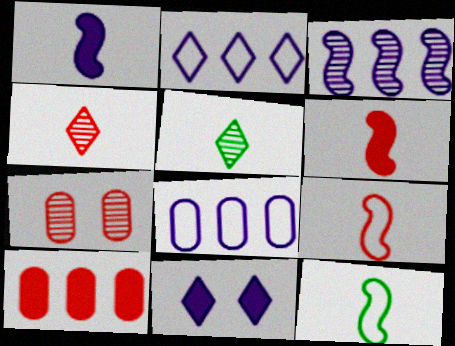[[3, 5, 7]]